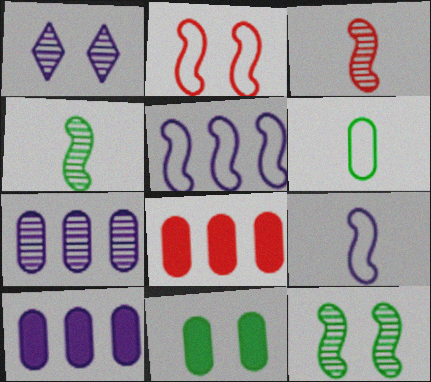[[1, 2, 11], 
[1, 9, 10]]